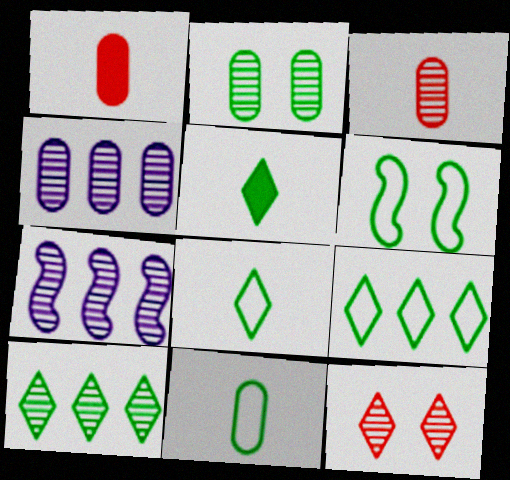[[2, 3, 4], 
[6, 9, 11]]